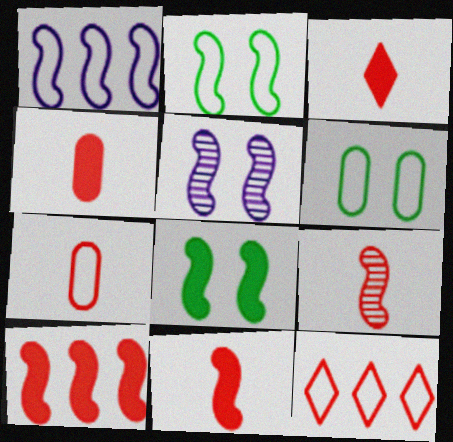[[1, 8, 9], 
[3, 4, 11], 
[3, 7, 9]]